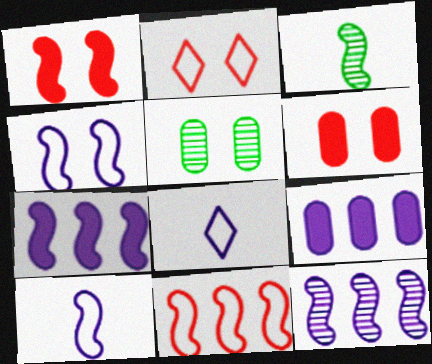[[2, 3, 9]]